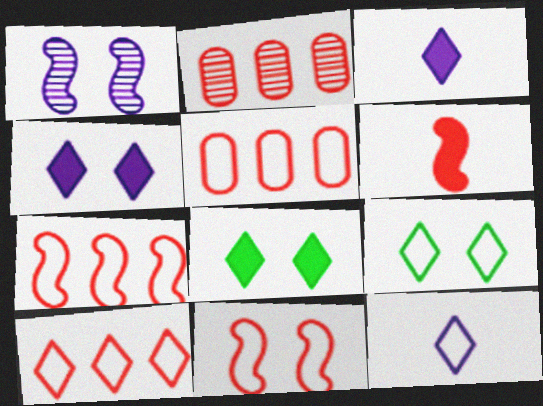[[5, 7, 10], 
[9, 10, 12]]